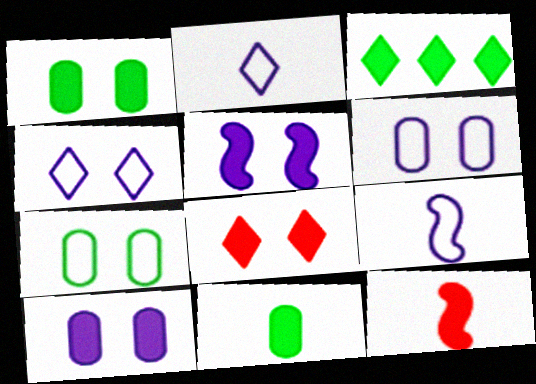[[1, 5, 8], 
[3, 10, 12]]